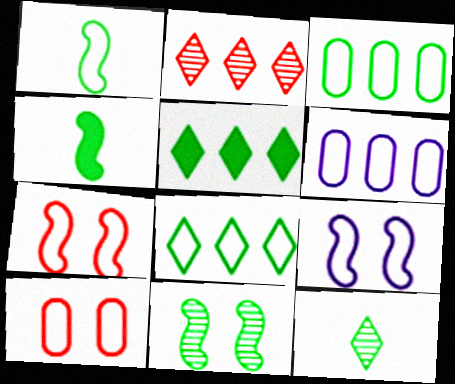[]